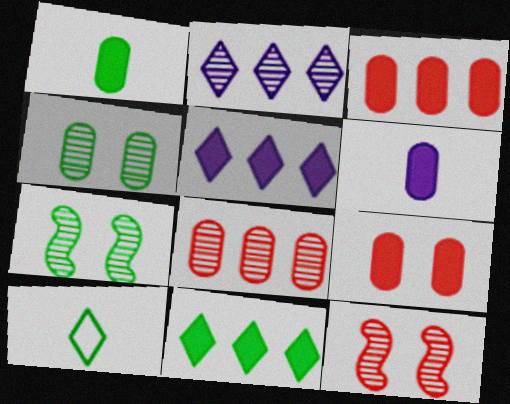[]